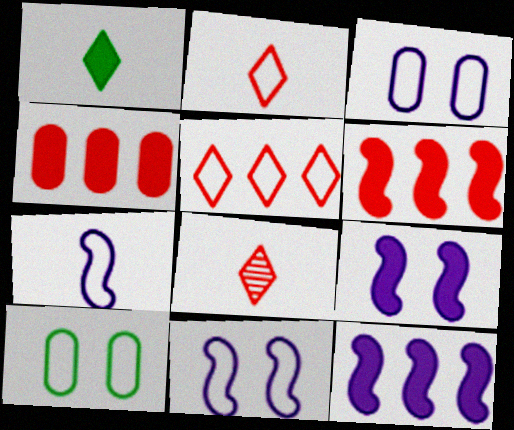[[1, 4, 9], 
[5, 7, 10], 
[8, 10, 12]]